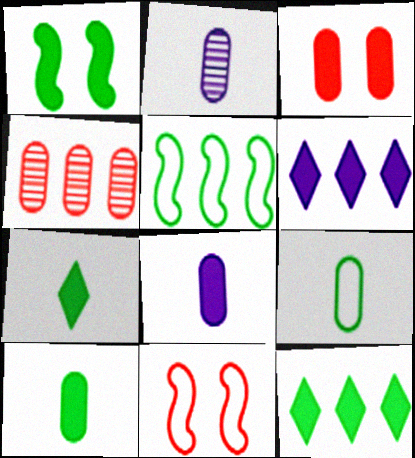[[1, 10, 12], 
[2, 11, 12], 
[4, 5, 6]]